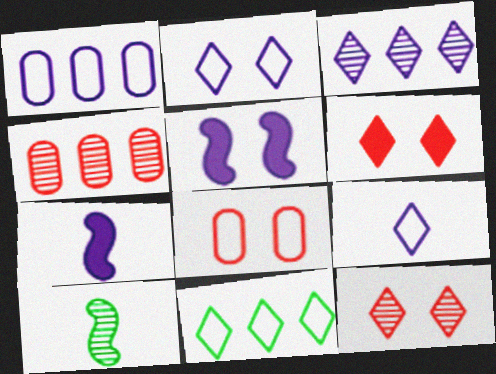[[1, 6, 10]]